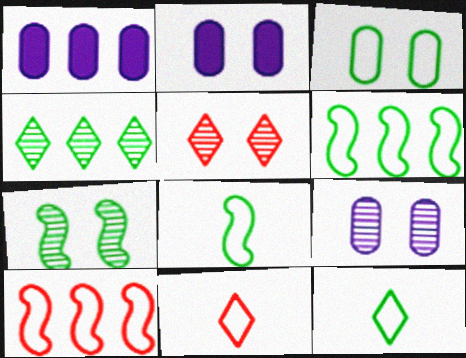[[1, 4, 10], 
[1, 5, 8], 
[1, 7, 11], 
[3, 6, 12], 
[5, 7, 9]]